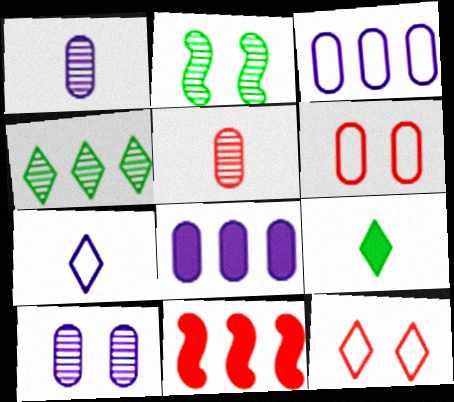[[3, 4, 11], 
[5, 11, 12]]